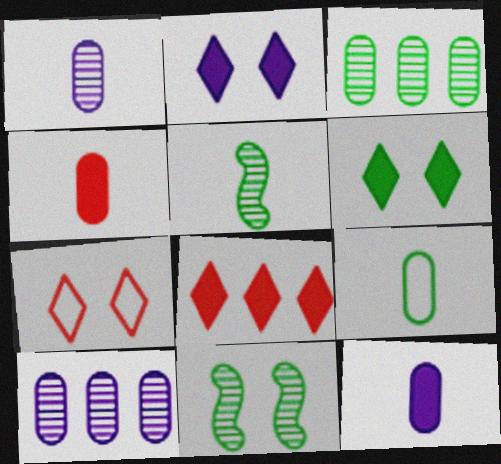[[1, 4, 9]]